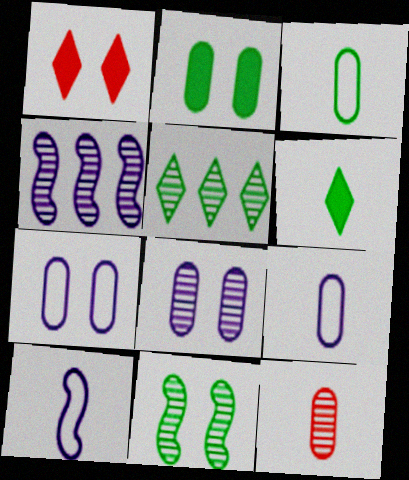[[1, 3, 4], 
[1, 7, 11], 
[6, 10, 12]]